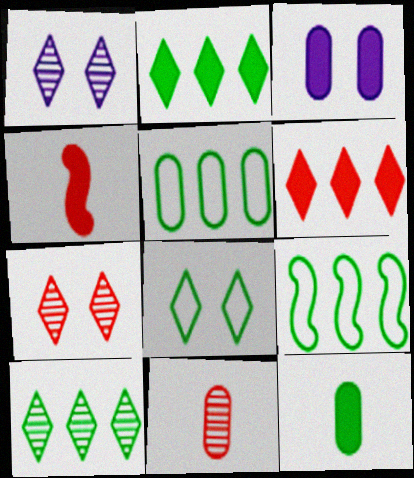[[1, 4, 5], 
[2, 3, 4], 
[3, 5, 11]]